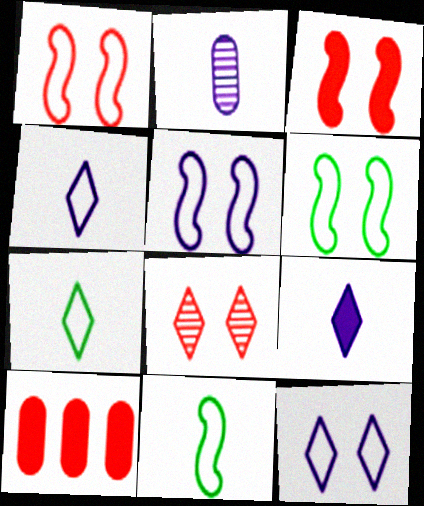[[1, 5, 6]]